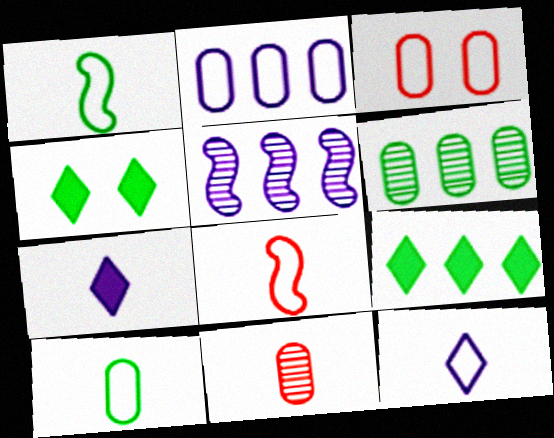[[1, 4, 6], 
[1, 7, 11], 
[2, 3, 10], 
[8, 10, 12]]